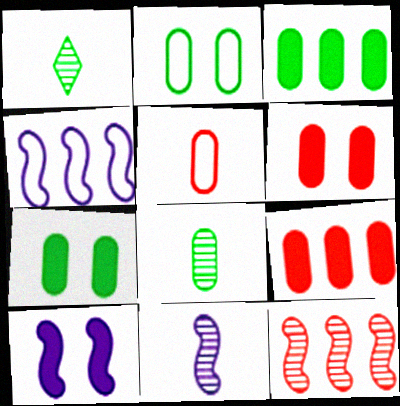[[1, 4, 6], 
[2, 3, 8], 
[4, 10, 11]]